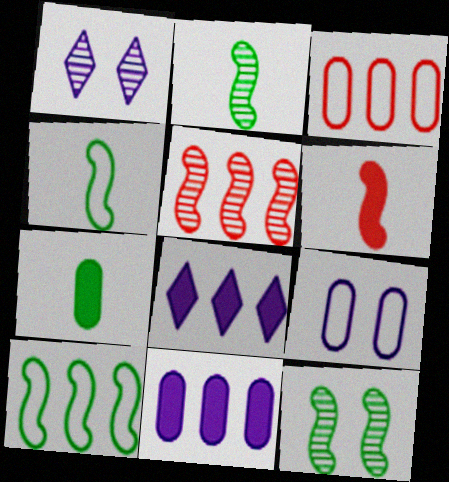[]